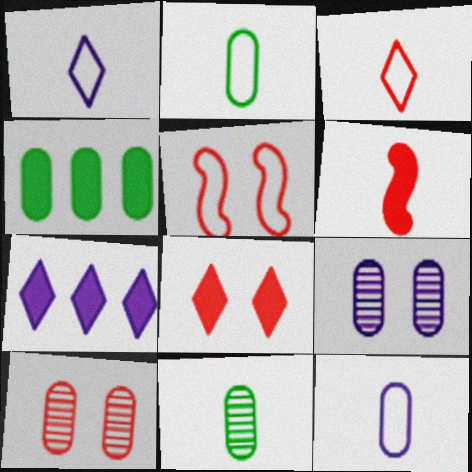[[1, 6, 11], 
[4, 10, 12], 
[5, 7, 11], 
[5, 8, 10]]